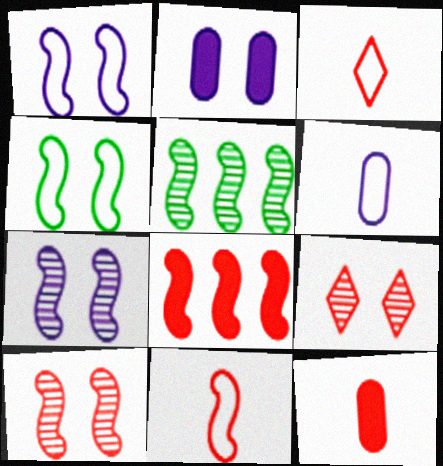[[2, 3, 5], 
[2, 4, 9], 
[8, 10, 11]]